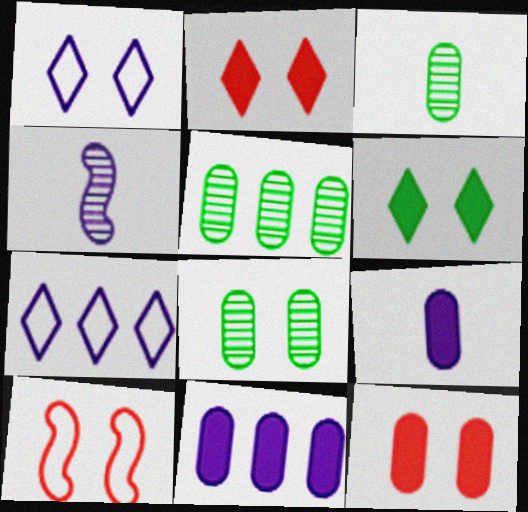[[1, 4, 11], 
[3, 5, 8]]